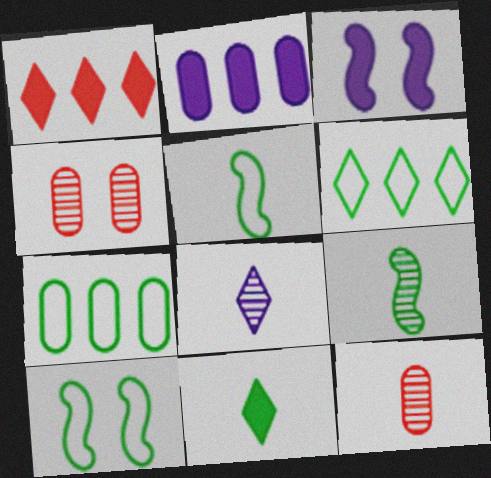[[3, 6, 12], 
[8, 9, 12]]